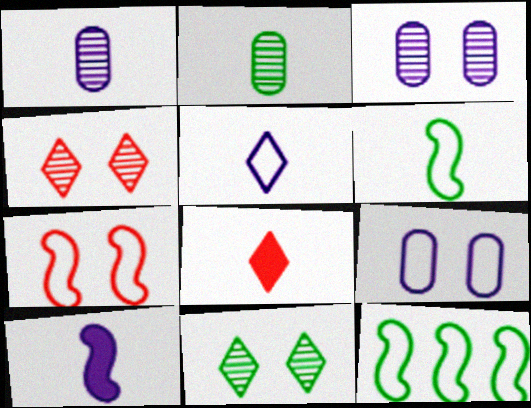[[1, 5, 10], 
[1, 6, 8], 
[3, 8, 12]]